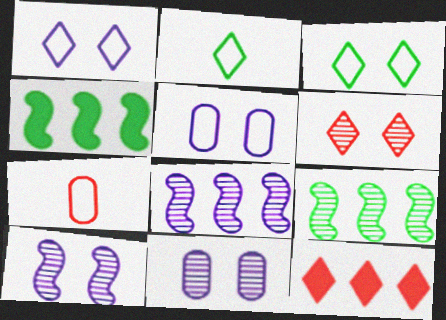[]